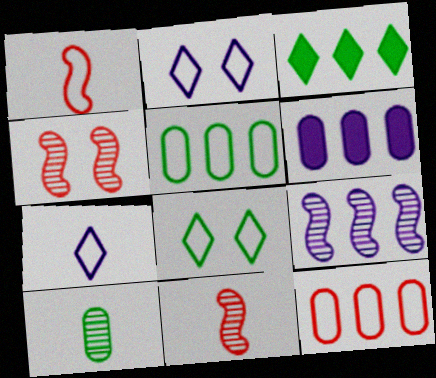[[1, 2, 5], 
[3, 9, 12], 
[6, 8, 11]]